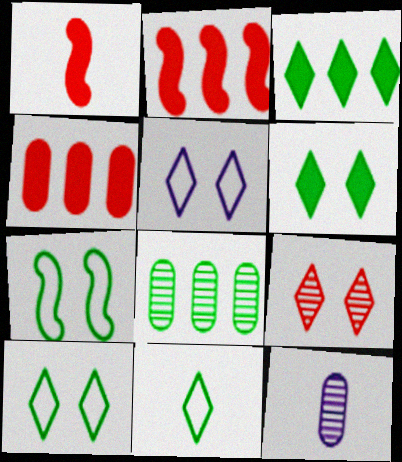[[1, 5, 8], 
[1, 11, 12], 
[2, 10, 12], 
[5, 6, 9]]